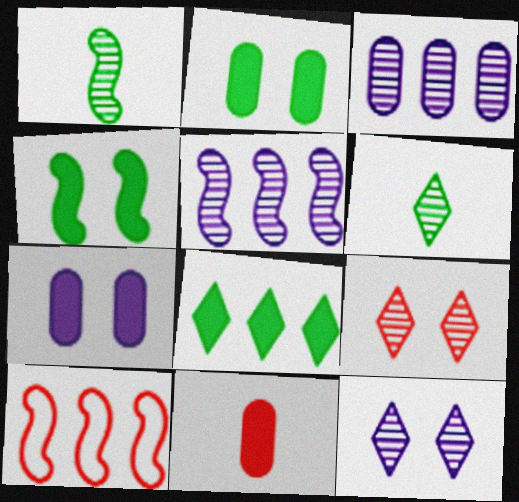[[1, 3, 9], 
[3, 8, 10], 
[6, 7, 10], 
[9, 10, 11]]